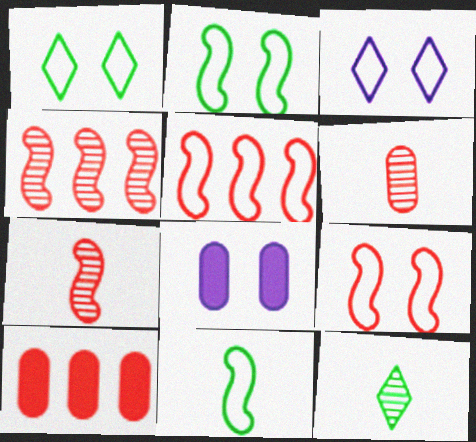[[5, 8, 12]]